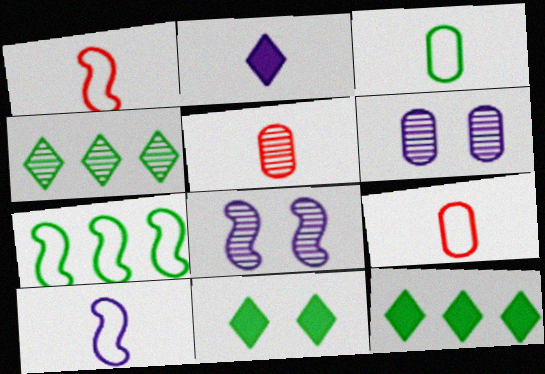[[1, 6, 12], 
[4, 5, 8], 
[8, 9, 12]]